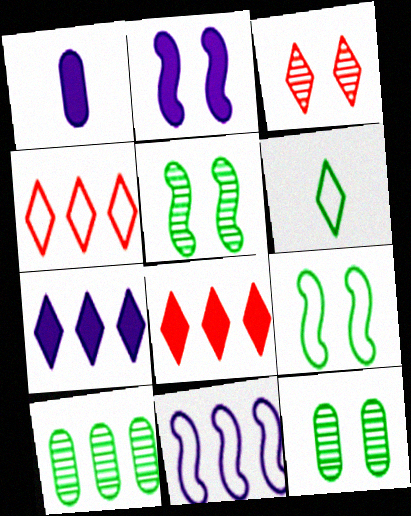[[1, 2, 7], 
[1, 4, 5], 
[3, 6, 7], 
[8, 10, 11]]